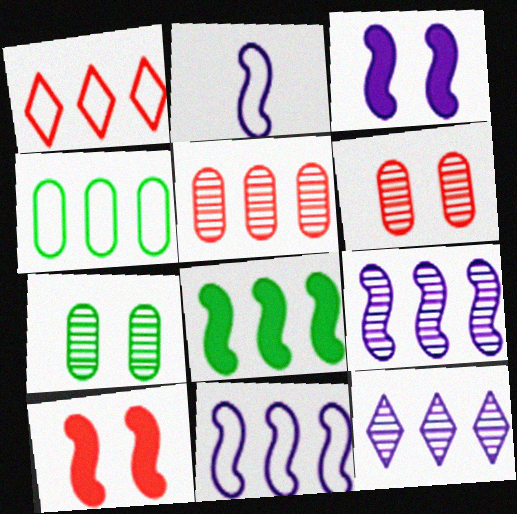[[1, 4, 11], 
[2, 3, 9]]